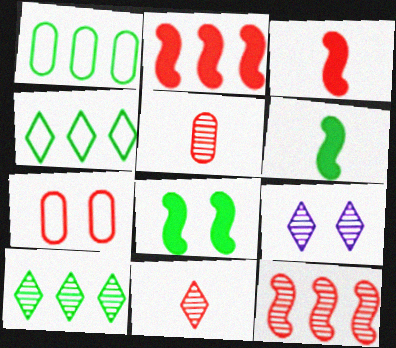[[1, 3, 9], 
[2, 7, 11], 
[7, 8, 9], 
[9, 10, 11]]